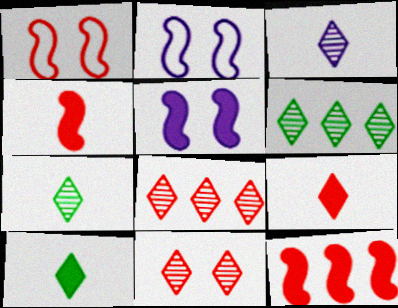[[3, 6, 11]]